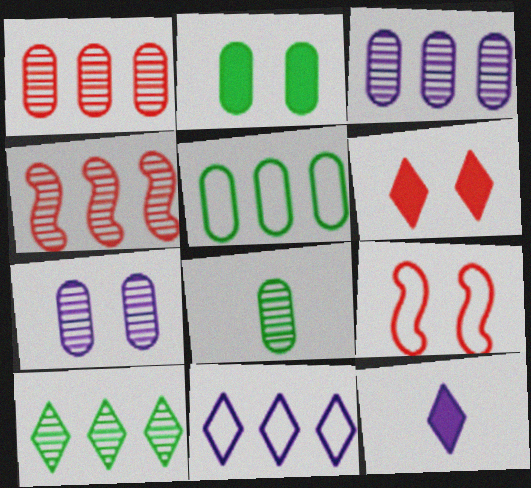[[1, 7, 8], 
[2, 5, 8], 
[3, 4, 10]]